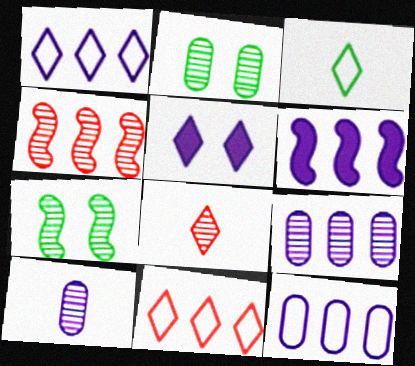[[1, 6, 9], 
[7, 8, 9]]